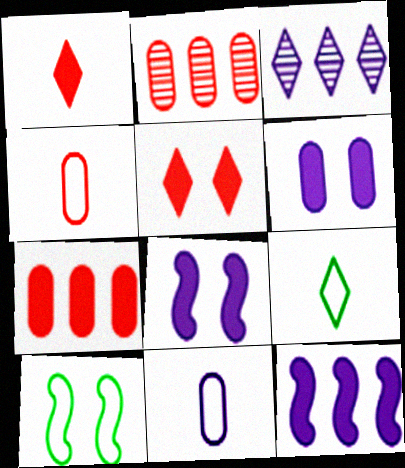[[2, 8, 9], 
[3, 5, 9], 
[3, 8, 11]]